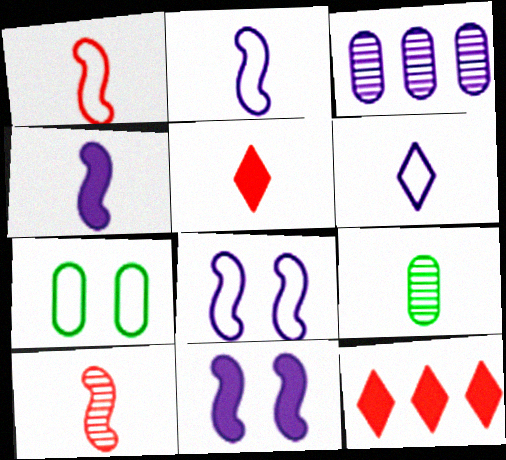[[2, 5, 9], 
[3, 6, 11], 
[8, 9, 12]]